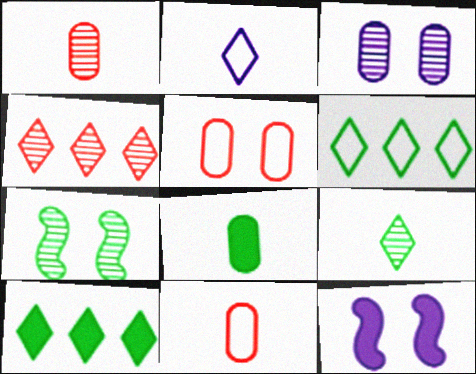[[1, 6, 12], 
[6, 7, 8]]